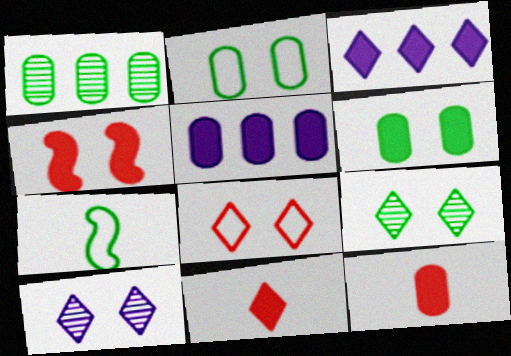[[2, 4, 10], 
[5, 6, 12]]